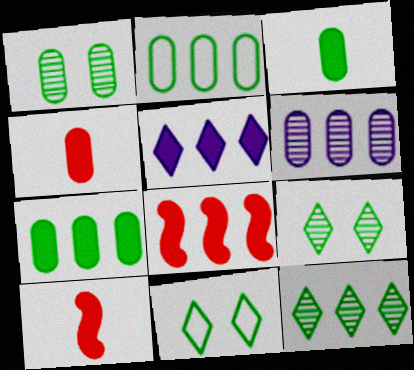[[1, 2, 3], 
[5, 7, 8], 
[6, 10, 11]]